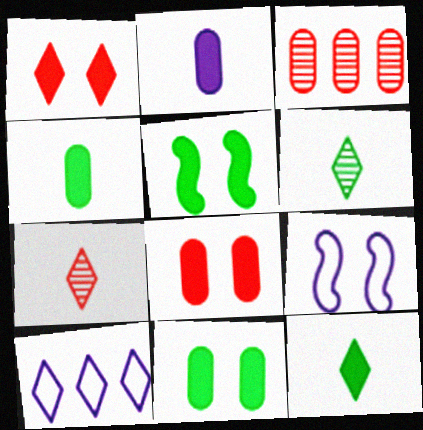[[1, 6, 10], 
[3, 9, 12]]